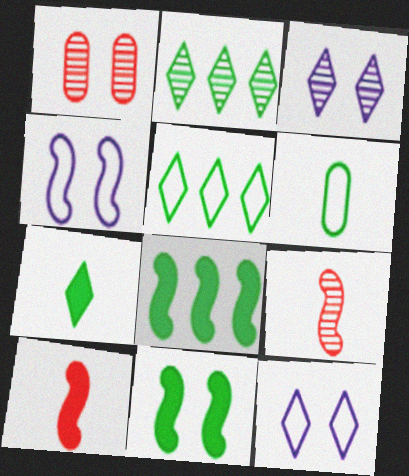[[1, 11, 12], 
[2, 6, 11], 
[4, 8, 9]]